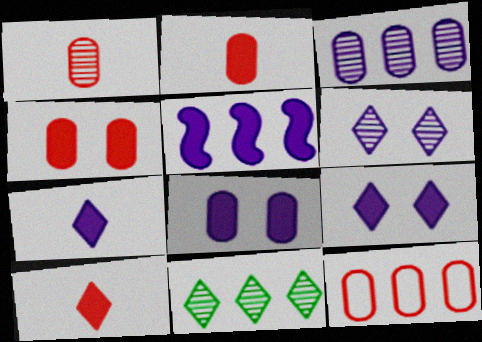[[1, 4, 12], 
[5, 7, 8], 
[5, 11, 12]]